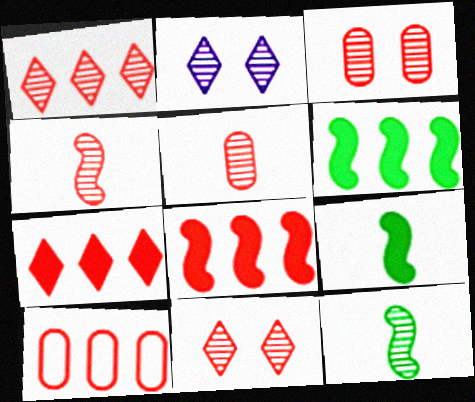[[1, 3, 4], 
[1, 8, 10], 
[2, 9, 10]]